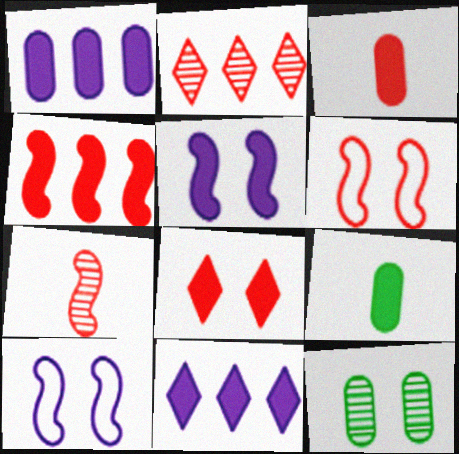[[2, 3, 6], 
[2, 9, 10], 
[3, 4, 8], 
[4, 6, 7], 
[8, 10, 12]]